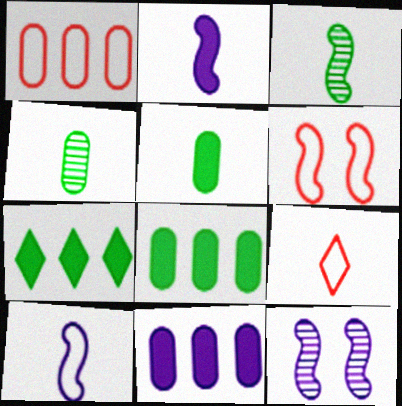[[1, 6, 9], 
[2, 4, 9], 
[8, 9, 12]]